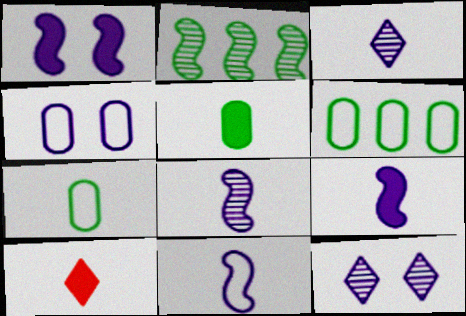[[1, 4, 12], 
[2, 4, 10], 
[5, 9, 10], 
[7, 8, 10], 
[8, 9, 11]]